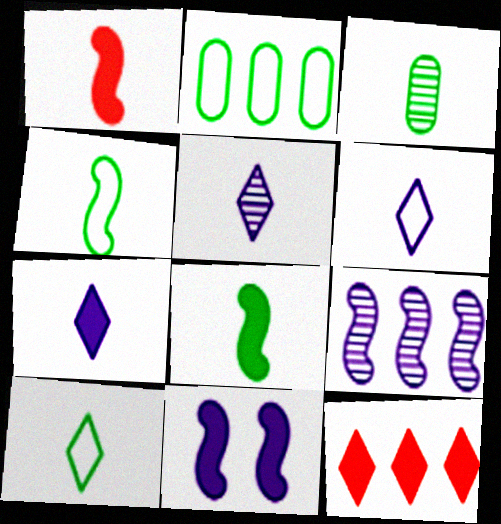[[1, 3, 6], 
[2, 9, 12], 
[3, 8, 10], 
[5, 6, 7]]